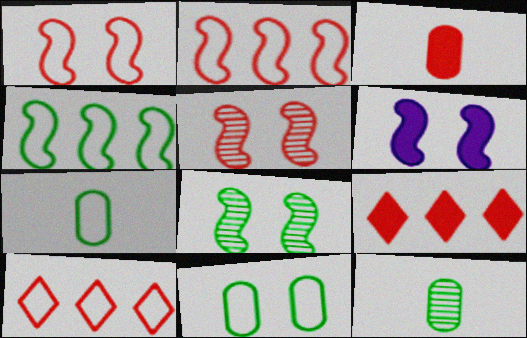[[1, 6, 8], 
[3, 5, 10], 
[6, 10, 12]]